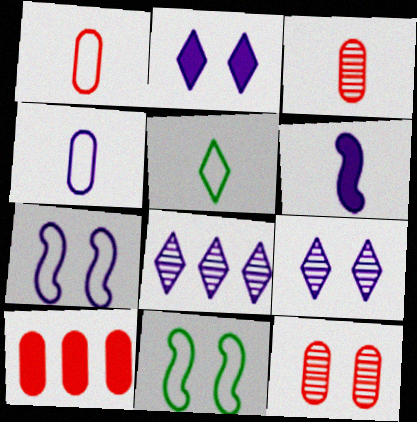[[1, 10, 12], 
[2, 11, 12], 
[3, 5, 6]]